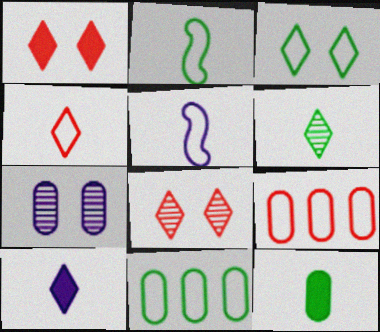[[2, 3, 11], 
[2, 6, 12], 
[3, 5, 9], 
[4, 6, 10], 
[7, 9, 12]]